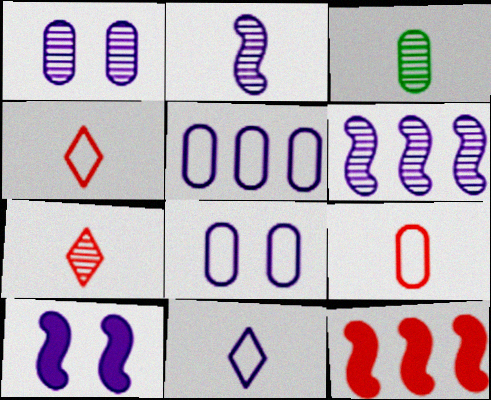[[2, 3, 7]]